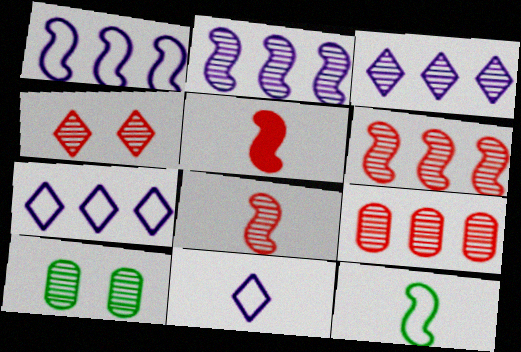[[3, 8, 10], 
[4, 8, 9], 
[5, 7, 10]]